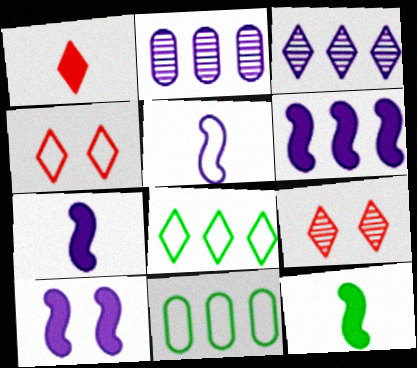[[2, 4, 12], 
[4, 5, 11], 
[6, 7, 10], 
[7, 9, 11]]